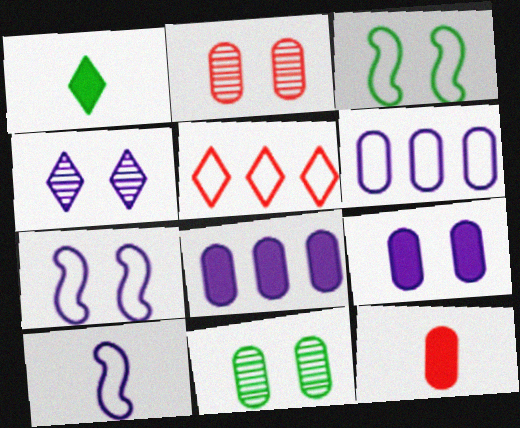[[1, 4, 5], 
[4, 7, 9], 
[4, 8, 10], 
[6, 11, 12]]